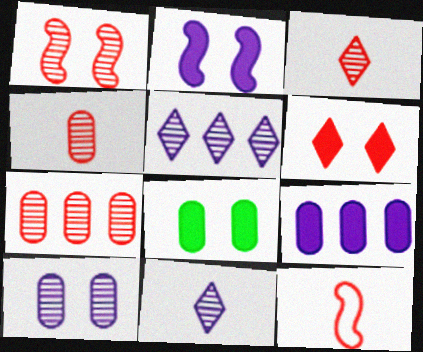[[1, 3, 7], 
[2, 6, 8], 
[5, 8, 12], 
[6, 7, 12]]